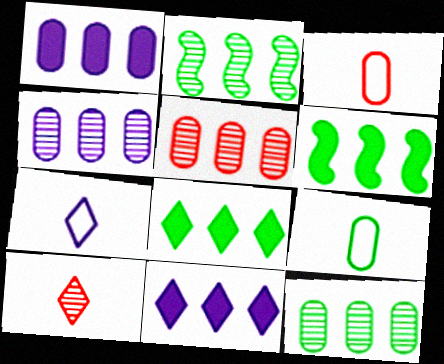[[4, 5, 12]]